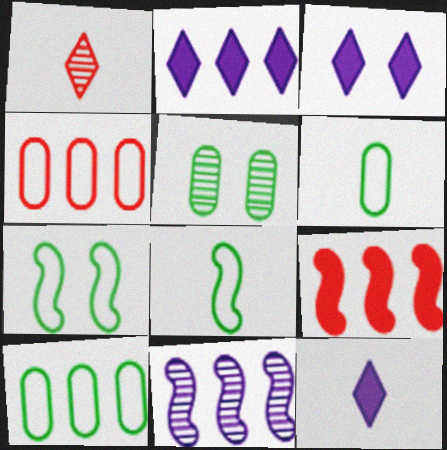[[1, 5, 11], 
[2, 3, 12]]